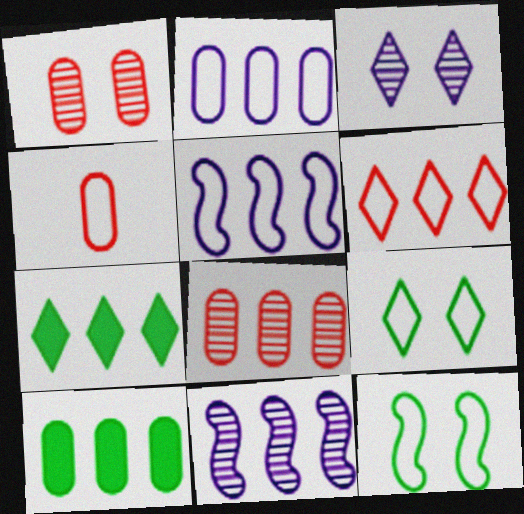[[2, 8, 10], 
[4, 5, 9], 
[5, 7, 8], 
[6, 10, 11]]